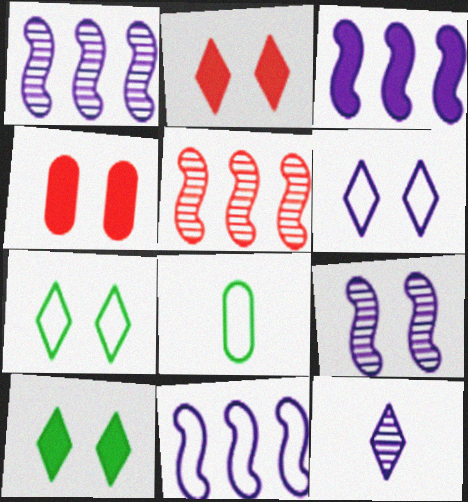[[1, 2, 8], 
[1, 3, 11], 
[4, 7, 9]]